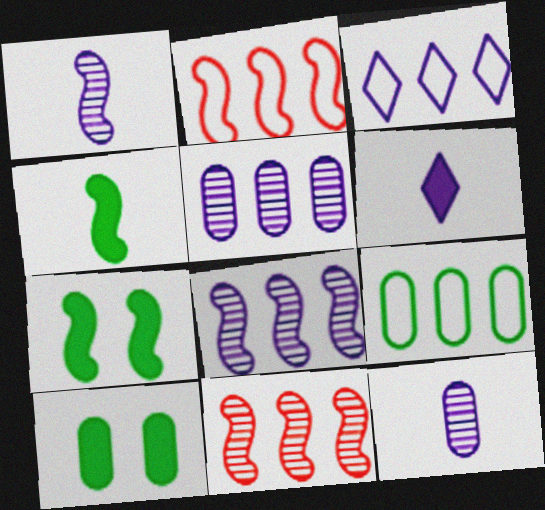[[1, 2, 7], 
[2, 3, 9]]